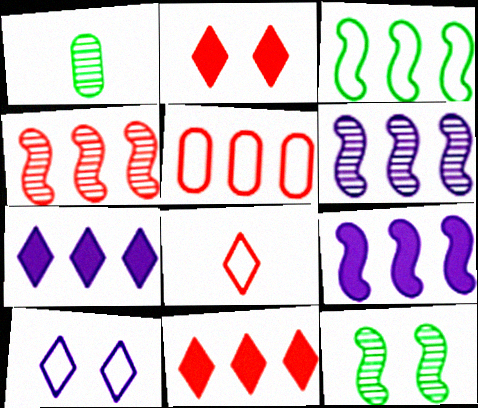[[3, 4, 9], 
[4, 5, 11]]